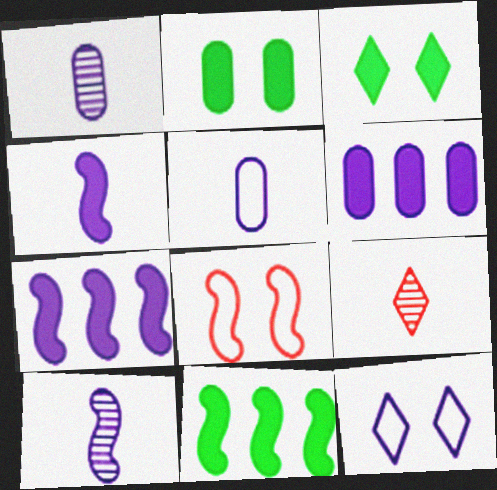[[1, 7, 12], 
[6, 10, 12], 
[8, 10, 11]]